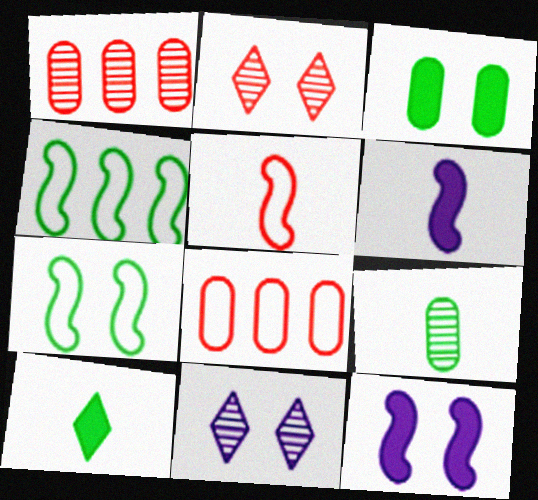[]